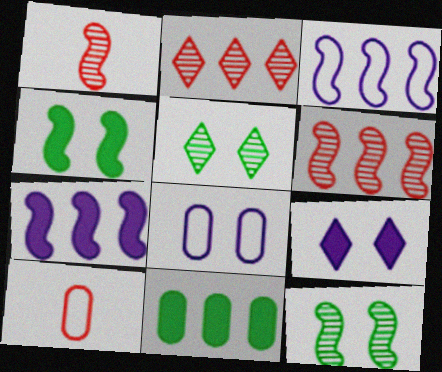[[1, 3, 4], 
[2, 3, 11], 
[5, 7, 10]]